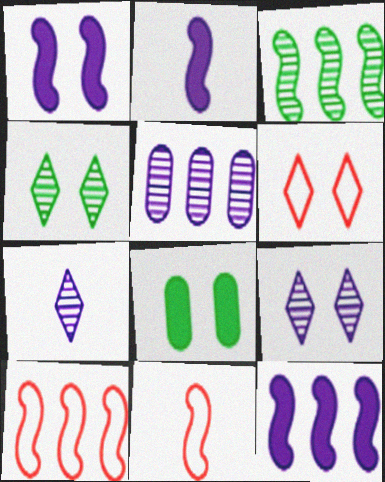[[1, 2, 12], 
[1, 3, 11], 
[3, 10, 12], 
[7, 8, 10]]